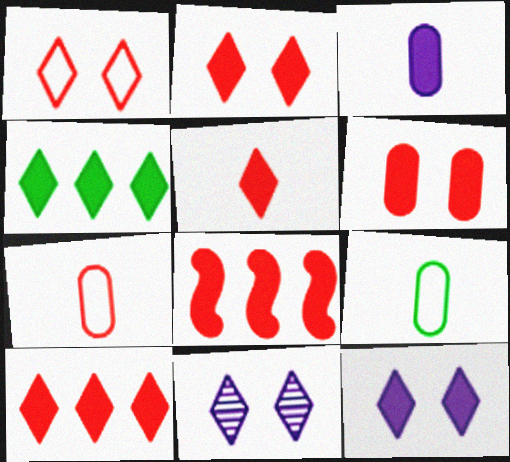[[2, 5, 10], 
[4, 5, 12], 
[5, 6, 8], 
[8, 9, 11]]